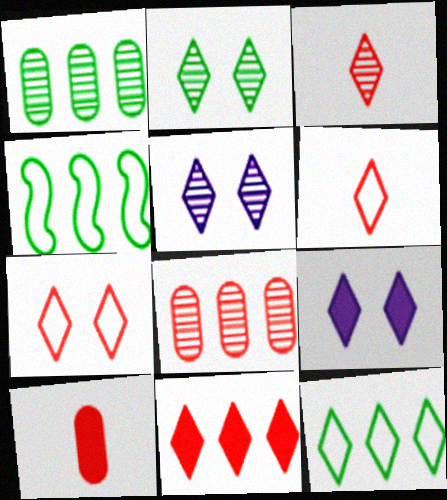[[2, 7, 9], 
[3, 7, 11], 
[3, 9, 12], 
[4, 5, 10]]